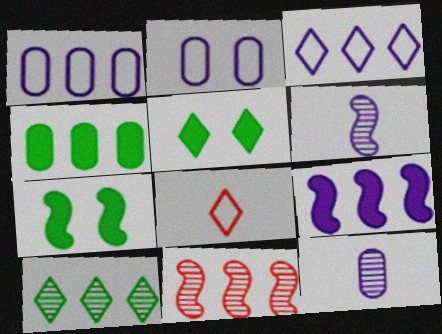[[3, 4, 11]]